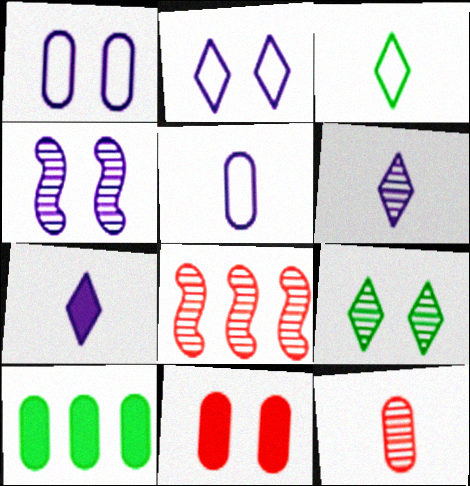[[1, 10, 12]]